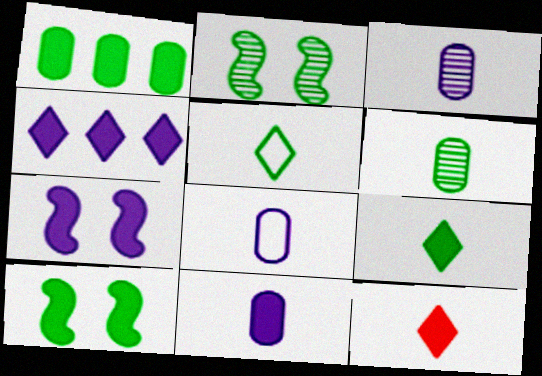[[1, 2, 5], 
[1, 7, 12], 
[1, 9, 10], 
[3, 8, 11], 
[4, 7, 11]]